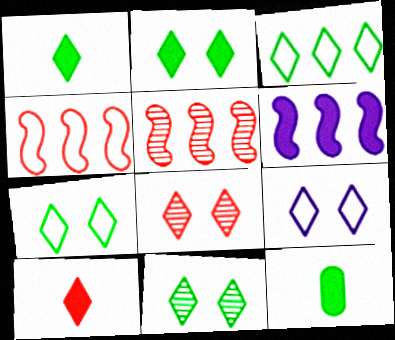[[1, 3, 11], 
[2, 7, 11], 
[2, 8, 9], 
[5, 9, 12]]